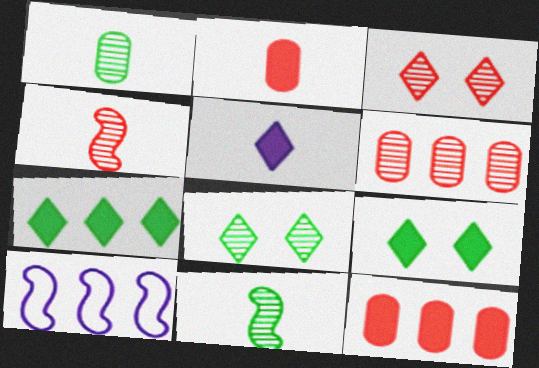[[2, 8, 10], 
[3, 4, 6], 
[6, 7, 10]]